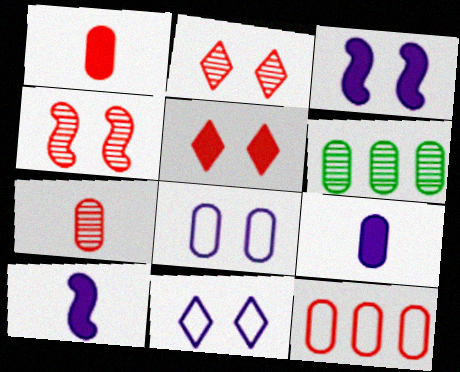[[1, 6, 8]]